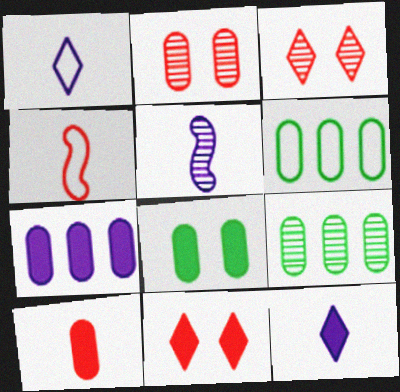[[3, 5, 9], 
[5, 6, 11], 
[7, 8, 10]]